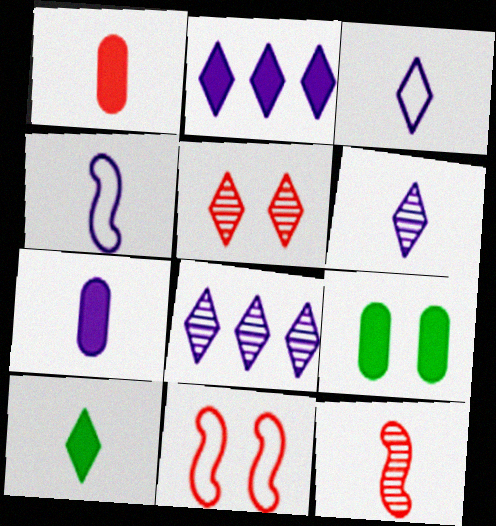[[4, 6, 7]]